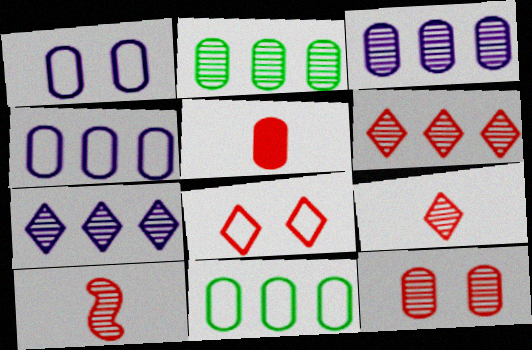[[1, 2, 5], 
[6, 10, 12]]